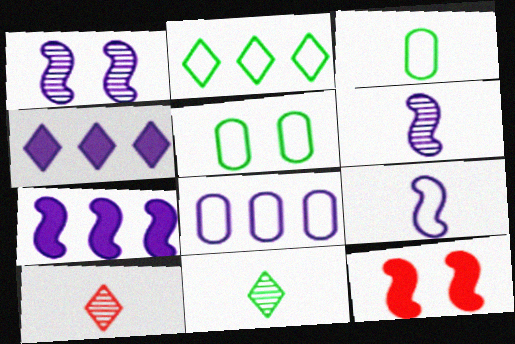[[1, 7, 9], 
[5, 7, 10], 
[8, 11, 12]]